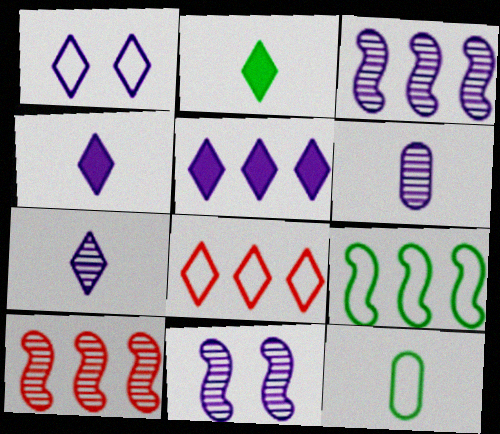[[1, 5, 7]]